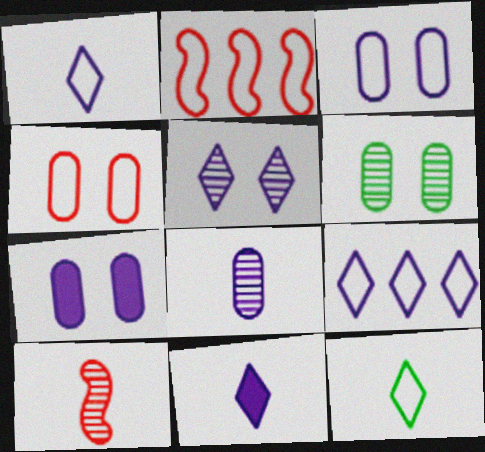[[2, 3, 12], 
[2, 6, 11], 
[4, 6, 7], 
[5, 9, 11]]